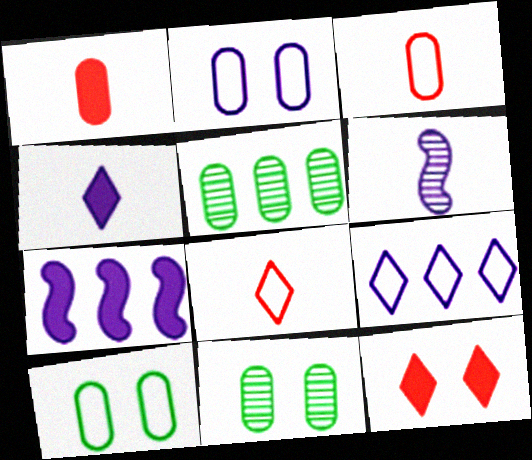[[1, 2, 5], 
[7, 8, 11]]